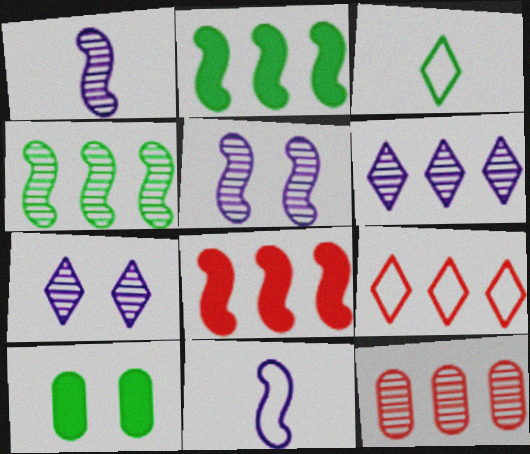[[1, 9, 10], 
[3, 4, 10], 
[4, 6, 12], 
[8, 9, 12]]